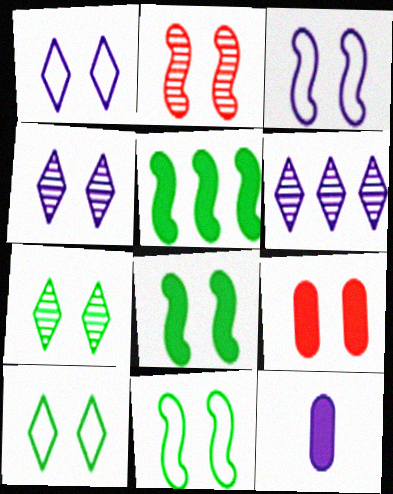[[2, 3, 8], 
[3, 6, 12], 
[3, 7, 9], 
[4, 9, 11]]